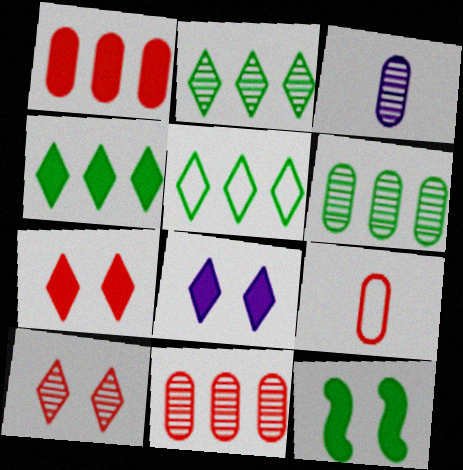[[2, 4, 5]]